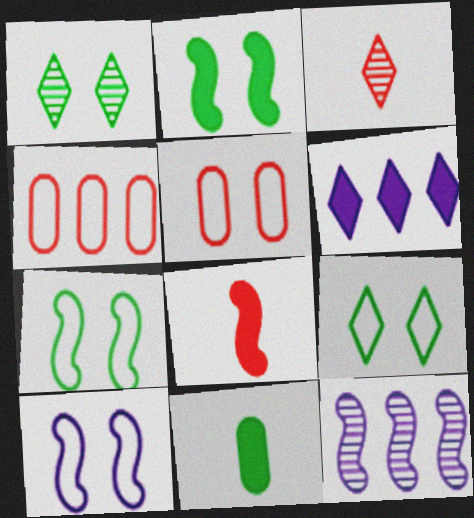[[3, 6, 9], 
[5, 9, 10], 
[7, 8, 12]]